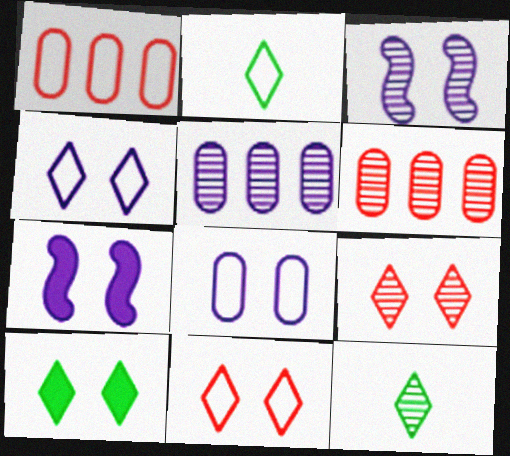[[1, 7, 12], 
[2, 6, 7], 
[3, 6, 12], 
[4, 9, 10]]